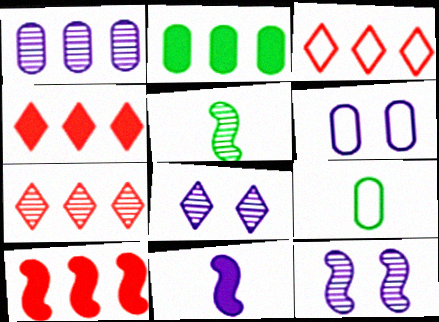[[3, 4, 7], 
[4, 5, 6], 
[4, 9, 12], 
[8, 9, 10]]